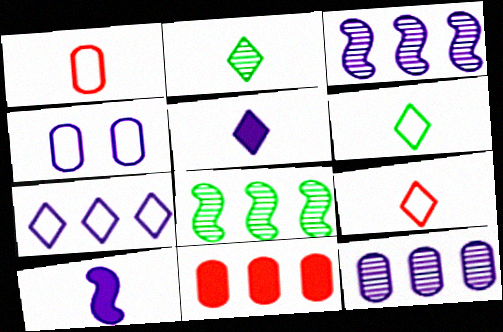[[1, 2, 10], 
[2, 5, 9], 
[3, 4, 5], 
[7, 8, 11]]